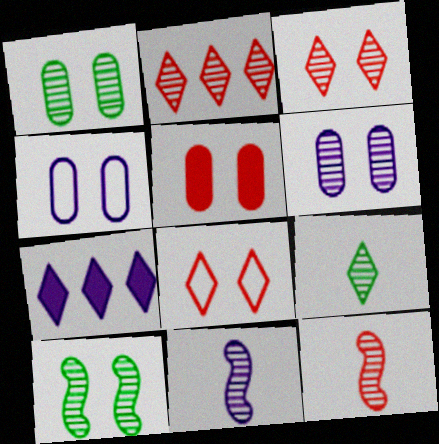[[1, 2, 11], 
[1, 4, 5], 
[3, 6, 10], 
[4, 7, 11], 
[7, 8, 9]]